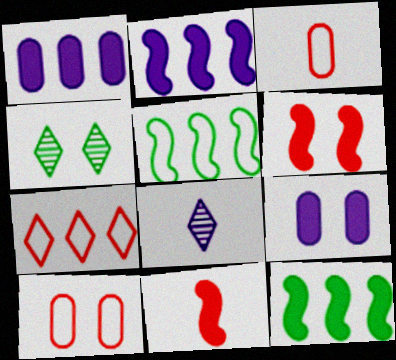[[2, 3, 4], 
[8, 10, 12]]